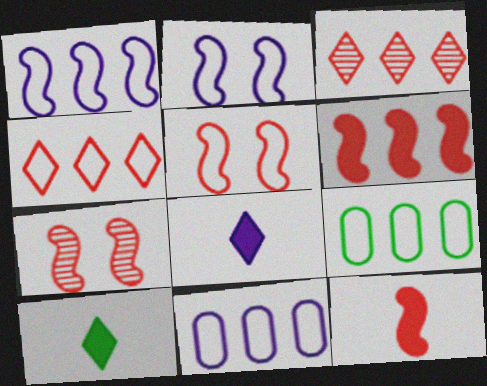[[1, 4, 9], 
[7, 8, 9], 
[7, 10, 11]]